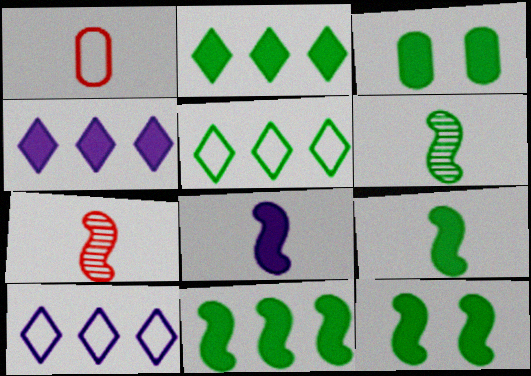[[2, 3, 9], 
[3, 5, 6], 
[3, 7, 10], 
[9, 11, 12]]